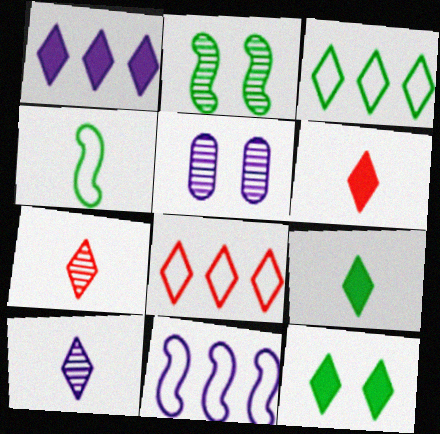[[1, 6, 12], 
[8, 10, 12]]